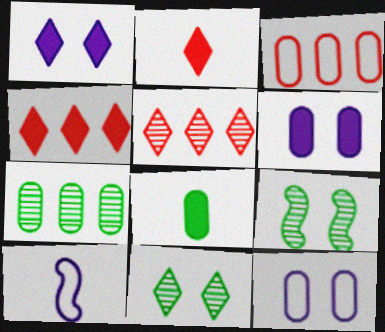[]